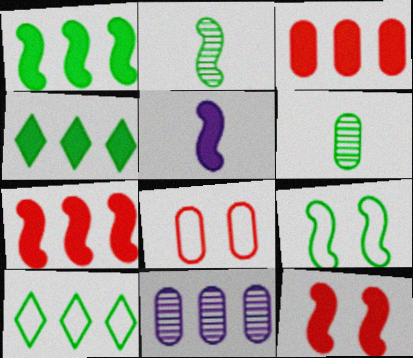[[1, 2, 9], 
[1, 5, 12], 
[4, 6, 9], 
[7, 10, 11]]